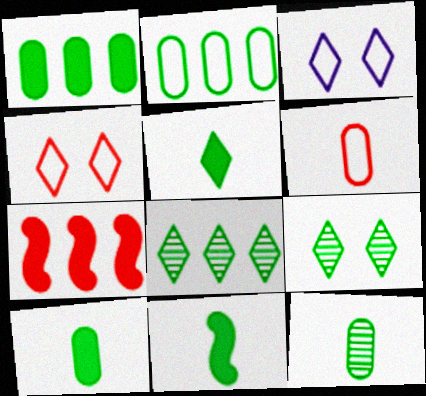[[2, 9, 11], 
[3, 7, 12], 
[5, 10, 11]]